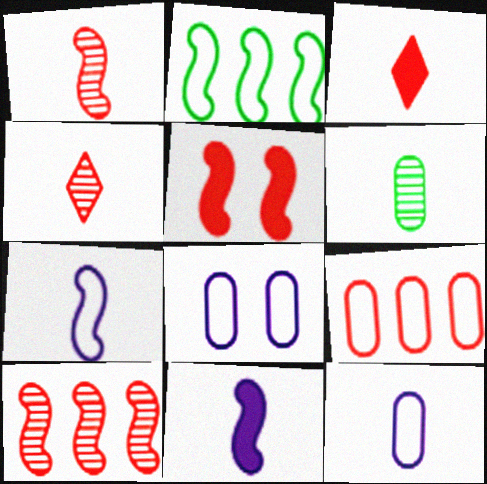[[3, 6, 7], 
[4, 5, 9]]